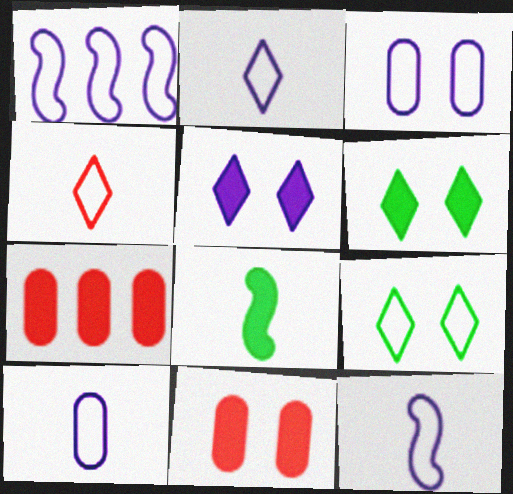[[1, 2, 3], 
[2, 10, 12], 
[5, 7, 8]]